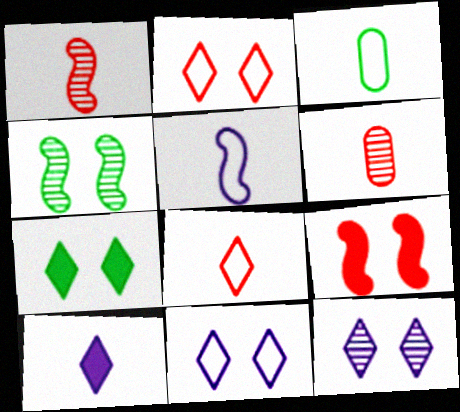[[1, 3, 10], 
[2, 7, 12], 
[3, 5, 8]]